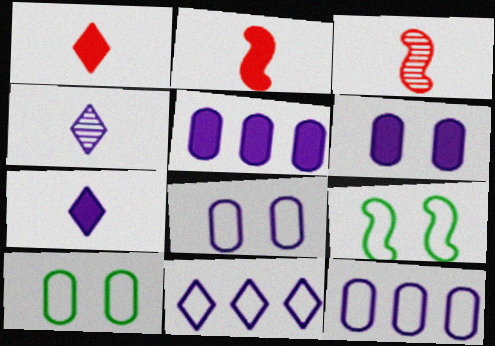[]